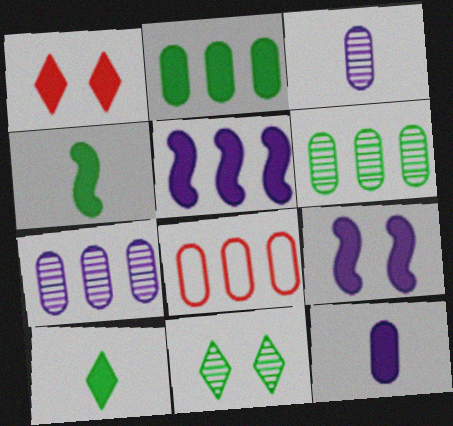[[2, 7, 8]]